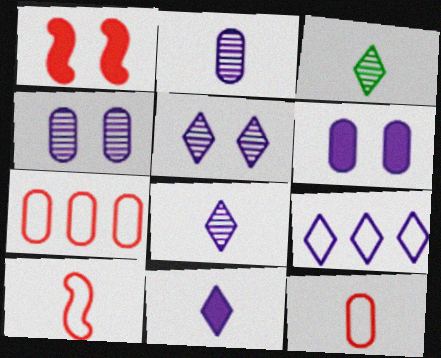[[5, 9, 11]]